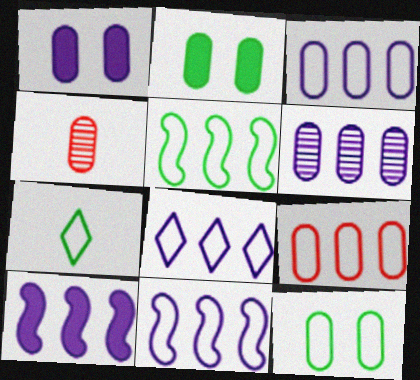[[2, 3, 4], 
[3, 8, 11], 
[5, 7, 12], 
[5, 8, 9], 
[6, 8, 10]]